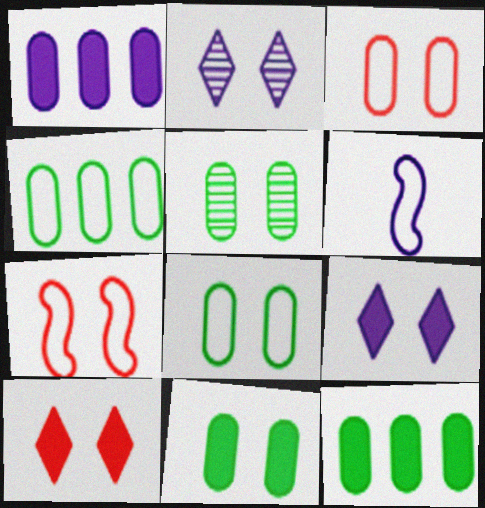[[1, 2, 6], 
[2, 7, 11], 
[5, 7, 9], 
[5, 8, 11]]